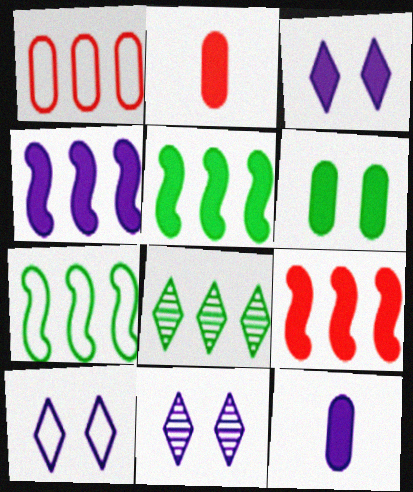[[1, 4, 8], 
[2, 3, 5], 
[2, 7, 11], 
[3, 4, 12], 
[3, 10, 11], 
[4, 5, 9]]